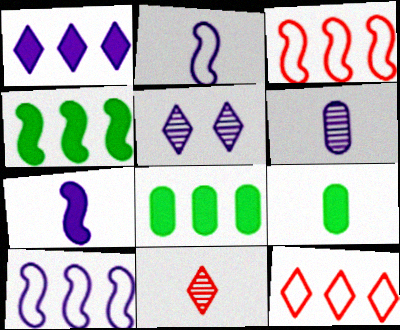[[2, 9, 11], 
[3, 5, 9]]